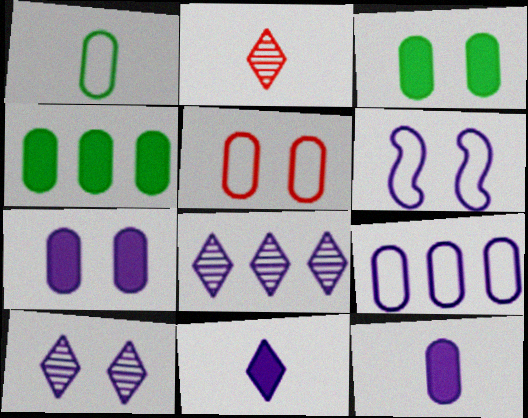[[1, 5, 9], 
[2, 4, 6], 
[6, 7, 10], 
[6, 8, 12]]